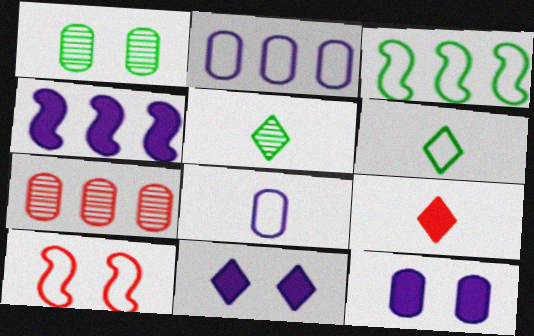[[1, 10, 11], 
[2, 6, 10], 
[7, 9, 10]]